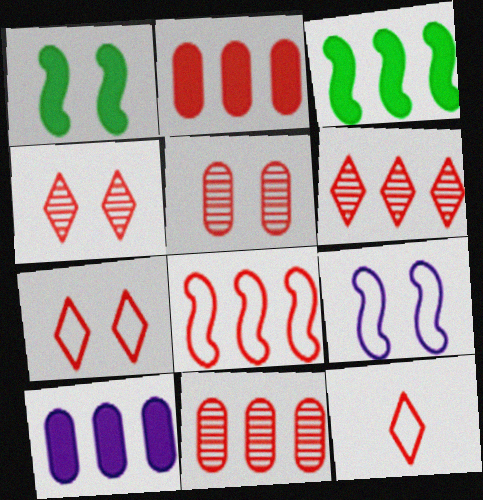[[2, 6, 8]]